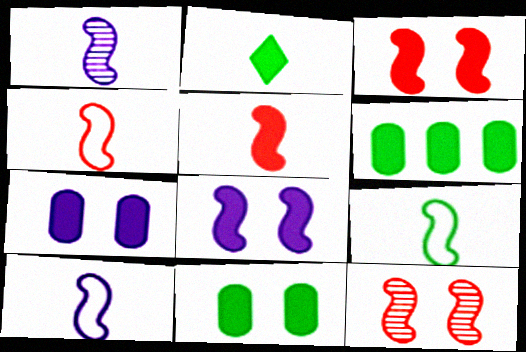[[1, 5, 9], 
[4, 9, 10]]